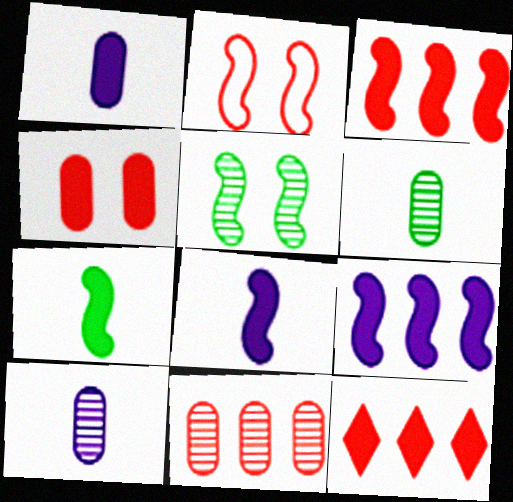[]